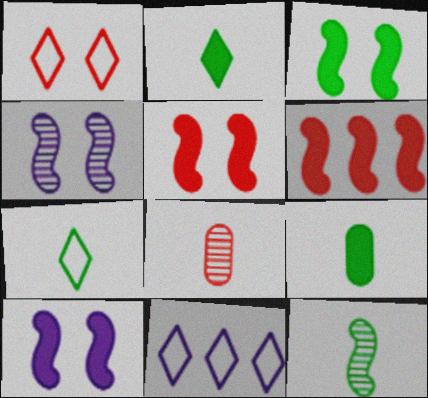[[1, 6, 8], 
[1, 7, 11], 
[3, 5, 10], 
[3, 8, 11], 
[7, 9, 12]]